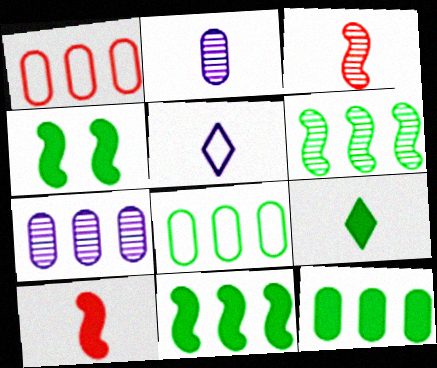[[1, 7, 12], 
[4, 9, 12]]